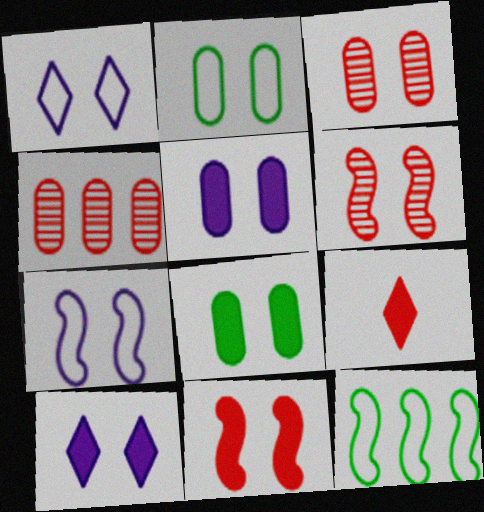[[1, 6, 8], 
[2, 3, 5], 
[2, 6, 10], 
[8, 10, 11]]